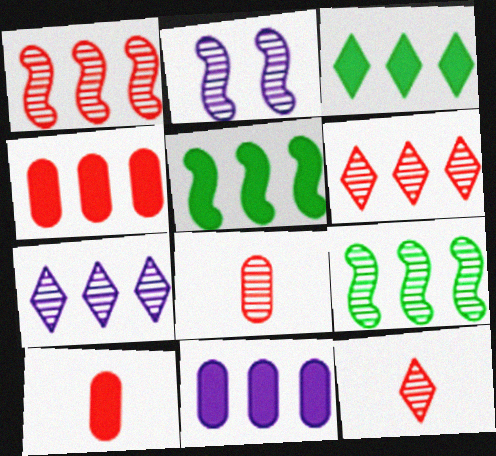[]